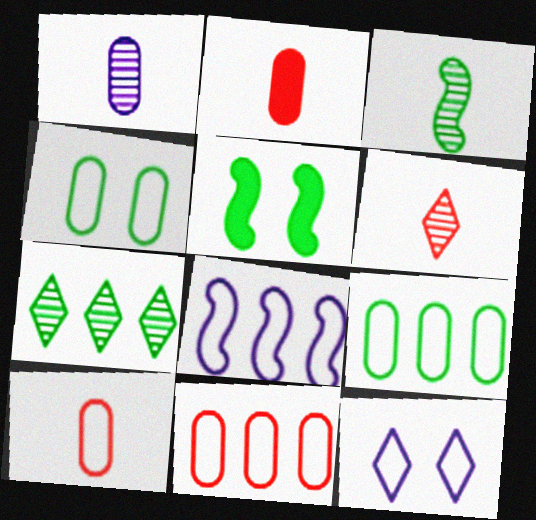[[1, 3, 6]]